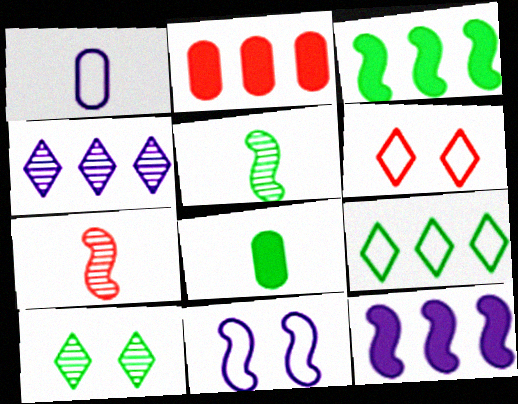[[2, 6, 7], 
[3, 7, 11]]